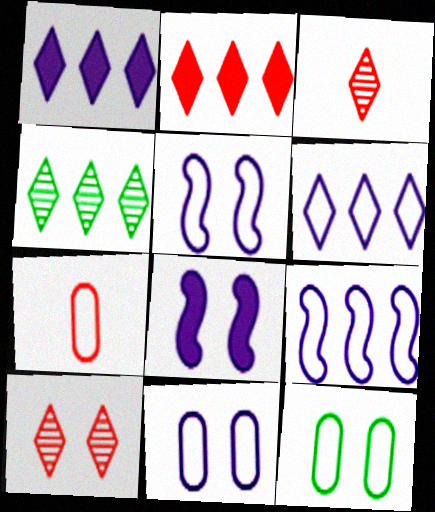[[2, 4, 6], 
[4, 7, 8], 
[8, 10, 12]]